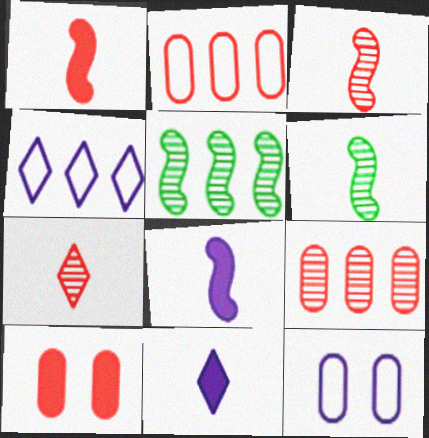[[4, 6, 10]]